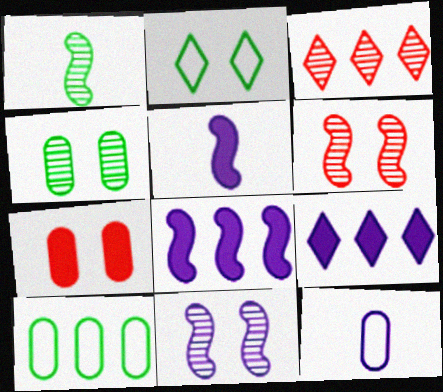[[2, 7, 11], 
[3, 8, 10], 
[9, 11, 12]]